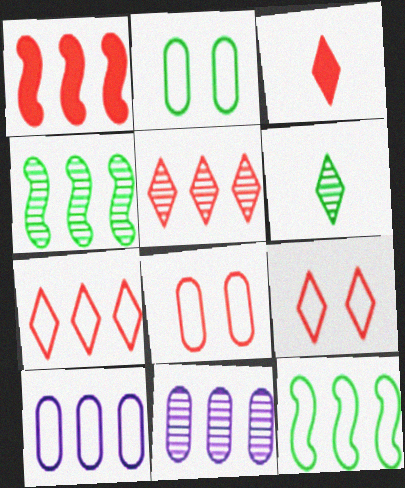[[3, 5, 9], 
[4, 5, 11], 
[7, 10, 12]]